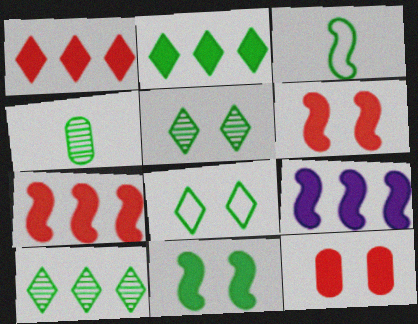[]